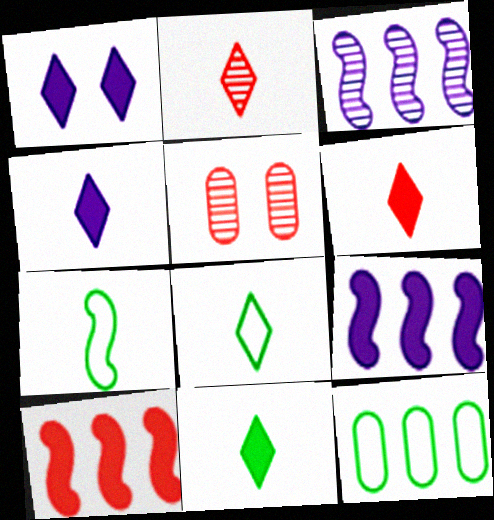[[2, 4, 8], 
[4, 6, 11], 
[5, 8, 9]]